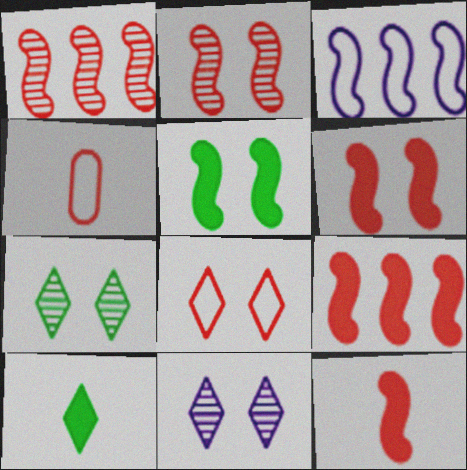[[6, 9, 12]]